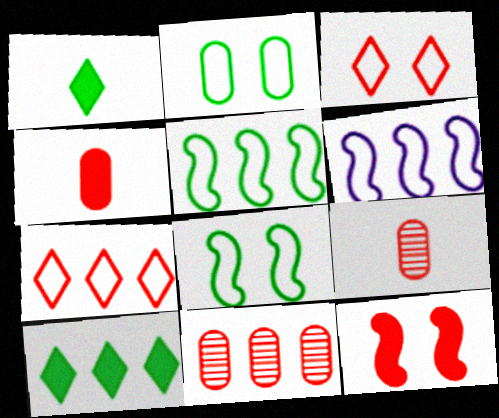[[6, 10, 11], 
[7, 9, 12]]